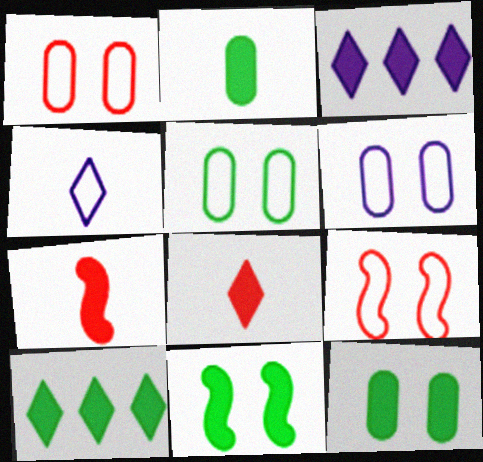[[1, 5, 6], 
[2, 10, 11], 
[3, 7, 12]]